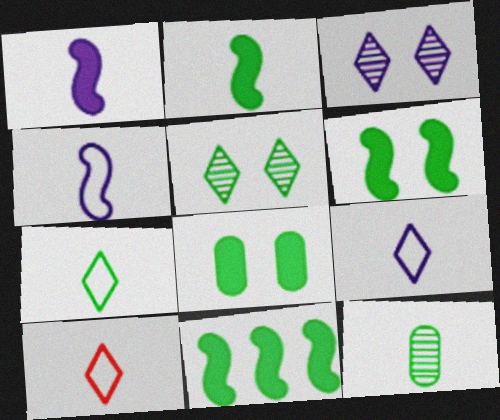[[1, 10, 12], 
[2, 6, 11], 
[2, 7, 12], 
[7, 9, 10]]